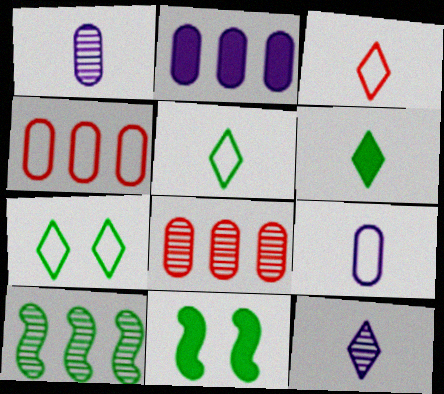[[3, 6, 12], 
[4, 11, 12]]